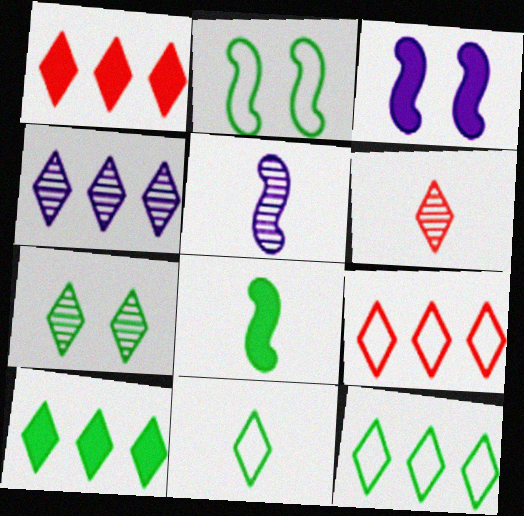[[1, 4, 12], 
[4, 6, 7], 
[4, 9, 10], 
[7, 10, 11]]